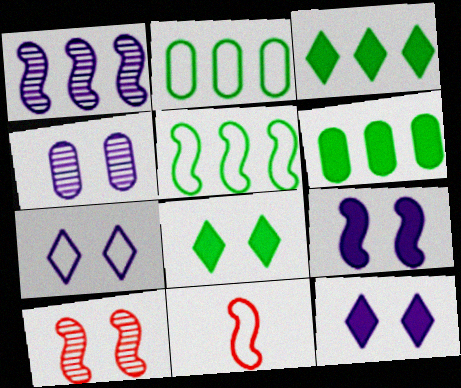[[2, 7, 11], 
[3, 4, 11], 
[4, 7, 9]]